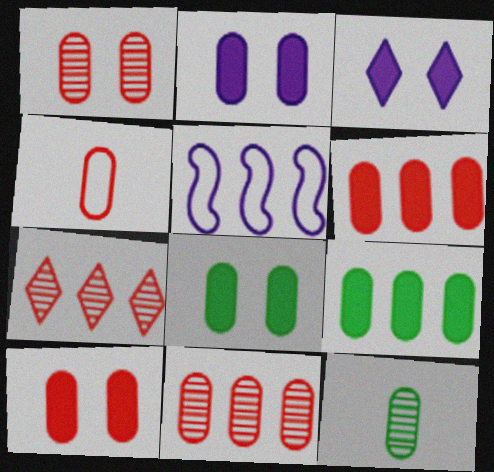[[1, 4, 6], 
[2, 8, 10], 
[4, 10, 11], 
[5, 7, 9]]